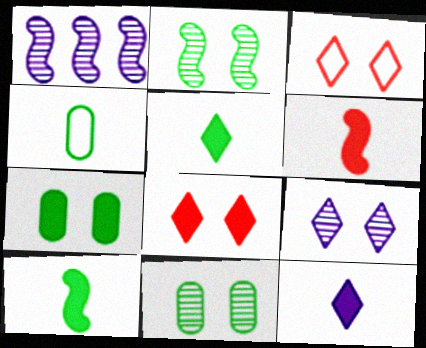[[1, 4, 8]]